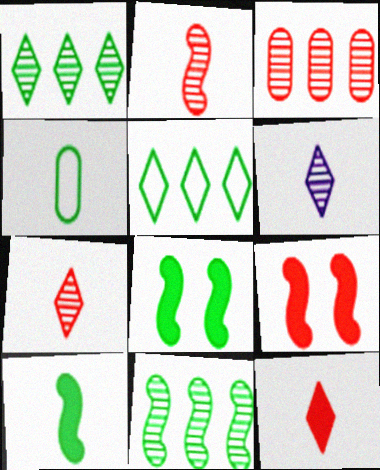[[1, 4, 8]]